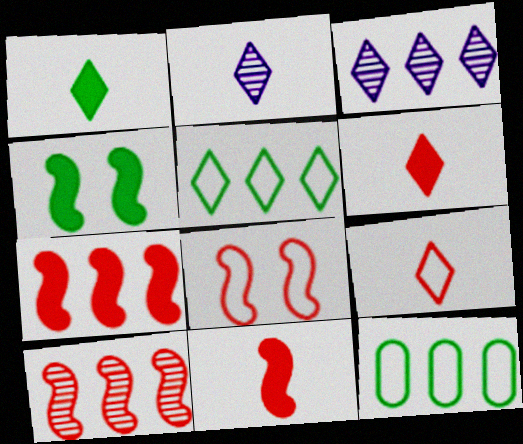[[1, 2, 9], 
[3, 7, 12], 
[8, 10, 11]]